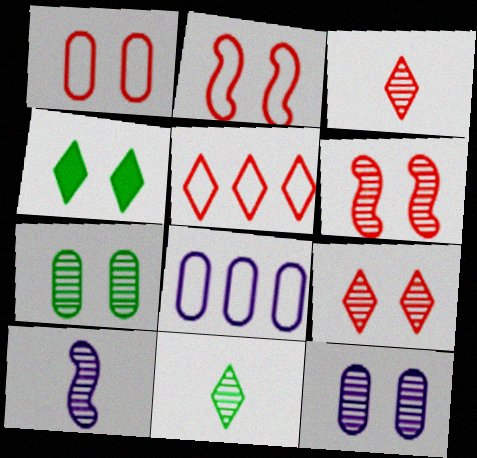[[2, 4, 12]]